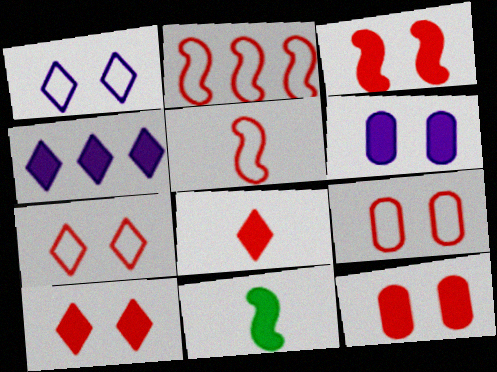[[3, 10, 12], 
[4, 11, 12]]